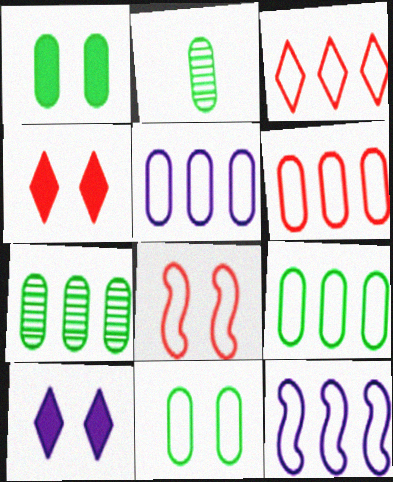[[1, 2, 9], 
[2, 4, 12], 
[3, 9, 12], 
[5, 6, 9]]